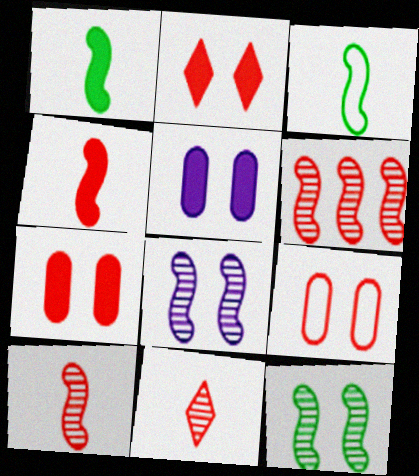[]